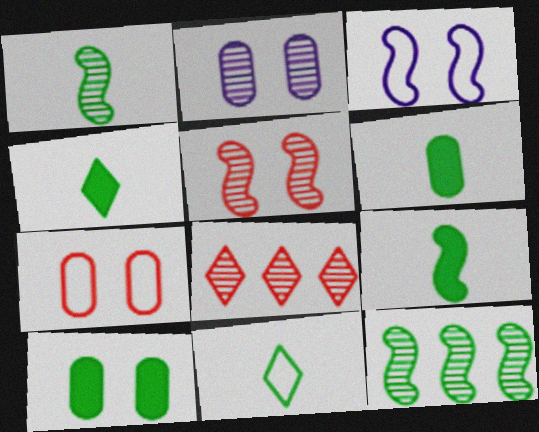[[1, 2, 8], 
[1, 6, 11], 
[2, 7, 10], 
[3, 6, 8], 
[4, 6, 9], 
[10, 11, 12]]